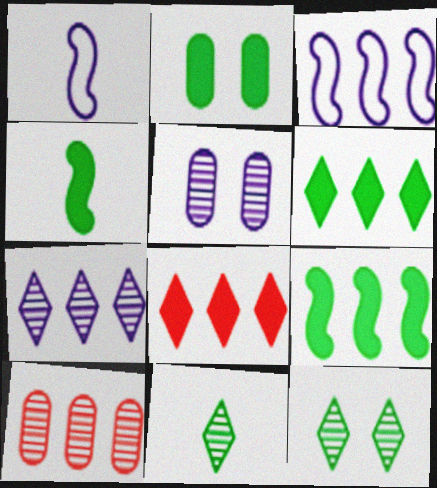[[2, 4, 6], 
[3, 6, 10]]